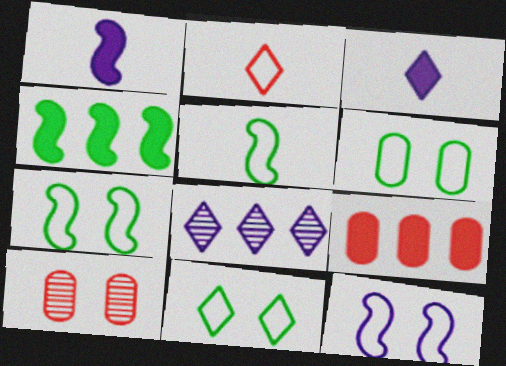[[6, 7, 11]]